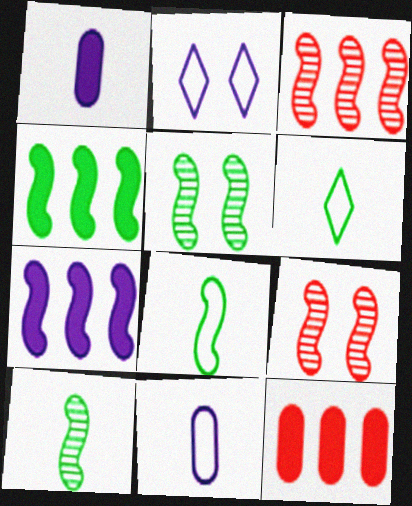[[2, 10, 12], 
[4, 5, 8], 
[7, 8, 9]]